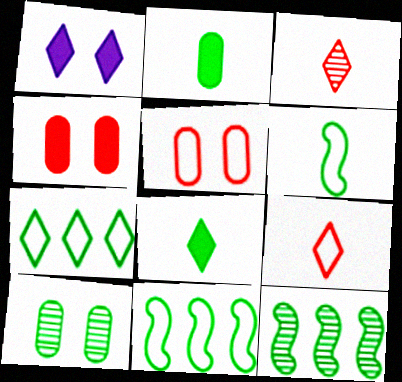[[1, 3, 7], 
[8, 10, 11]]